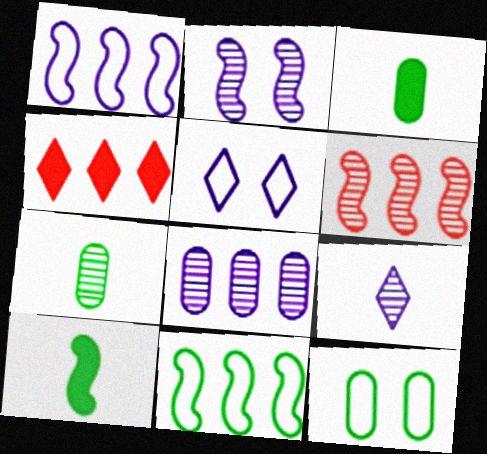[[2, 8, 9], 
[3, 5, 6], 
[4, 8, 11]]